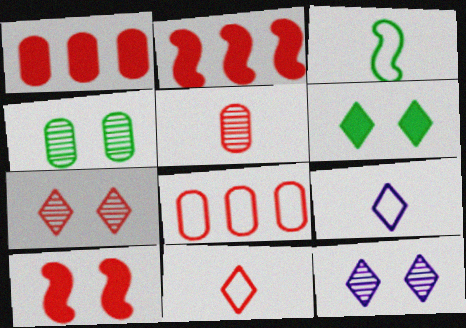[[1, 3, 12], 
[2, 4, 9]]